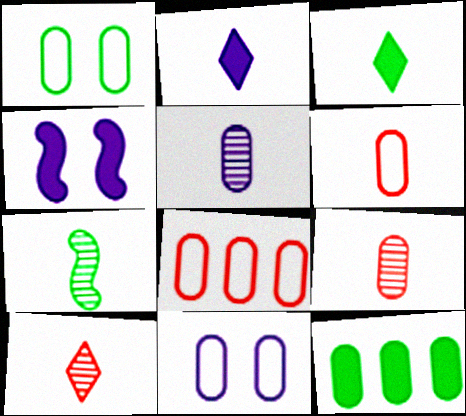[[2, 6, 7], 
[5, 7, 10], 
[9, 11, 12]]